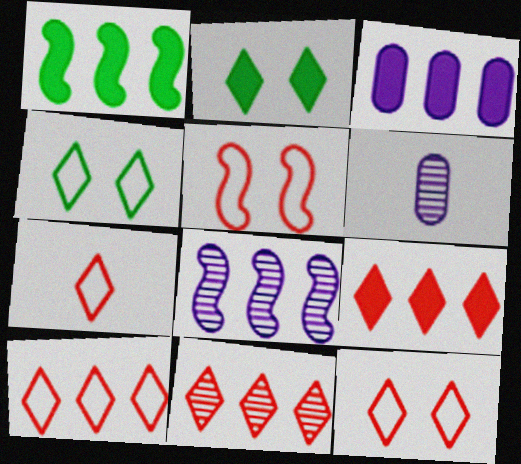[[1, 3, 9], 
[1, 6, 12], 
[7, 10, 12], 
[9, 10, 11]]